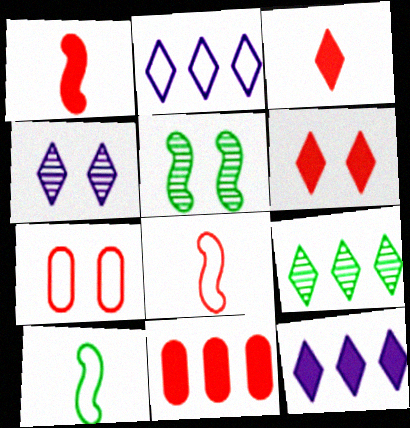[[1, 6, 11], 
[2, 7, 10], 
[4, 10, 11]]